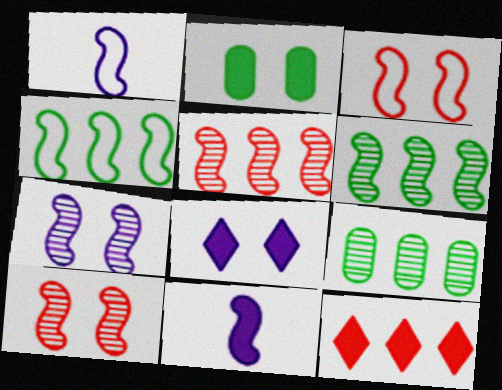[[1, 3, 4], 
[2, 11, 12], 
[3, 6, 11], 
[4, 10, 11]]